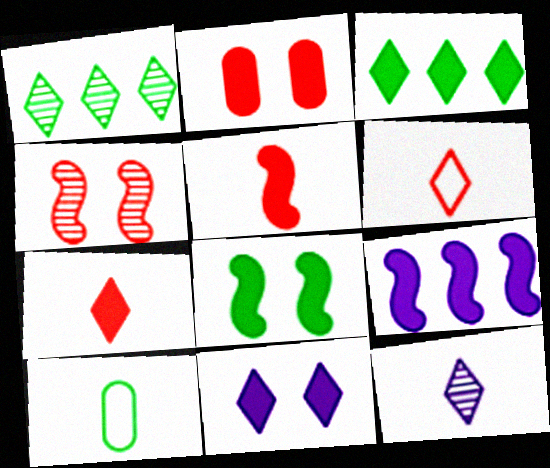[[1, 6, 11], 
[1, 8, 10], 
[2, 8, 11], 
[3, 7, 11], 
[5, 8, 9], 
[5, 10, 12]]